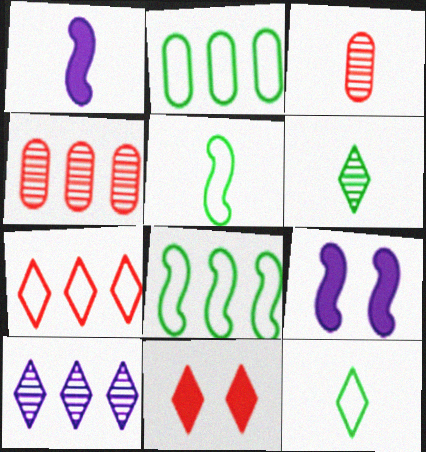[[1, 3, 12], 
[4, 9, 12], 
[10, 11, 12]]